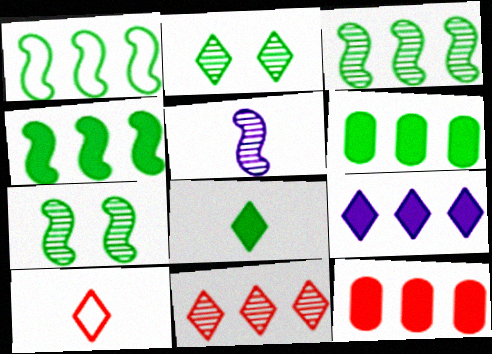[[1, 3, 4], 
[2, 9, 10], 
[4, 9, 12]]